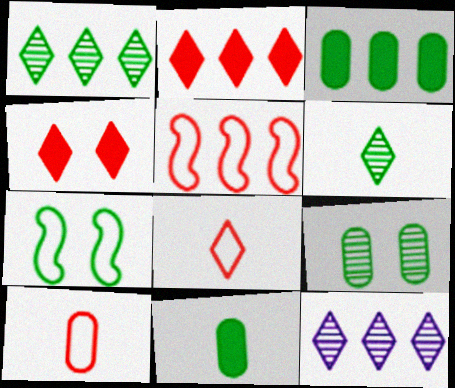[[1, 7, 11], 
[3, 5, 12], 
[3, 6, 7]]